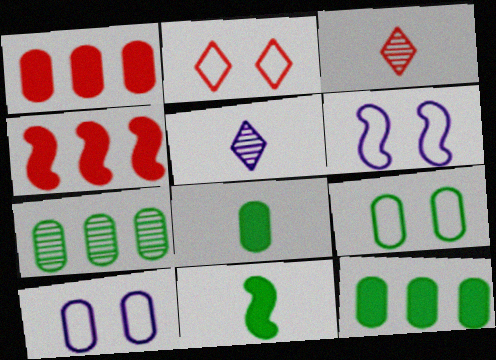[[2, 6, 9], 
[3, 6, 12], 
[4, 5, 9], 
[7, 8, 9]]